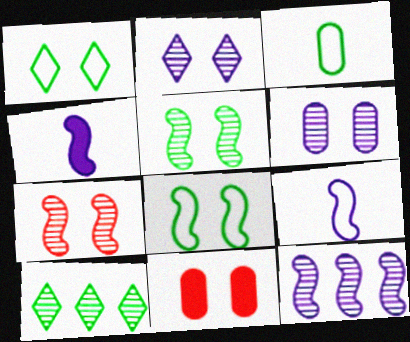[[2, 8, 11], 
[9, 10, 11]]